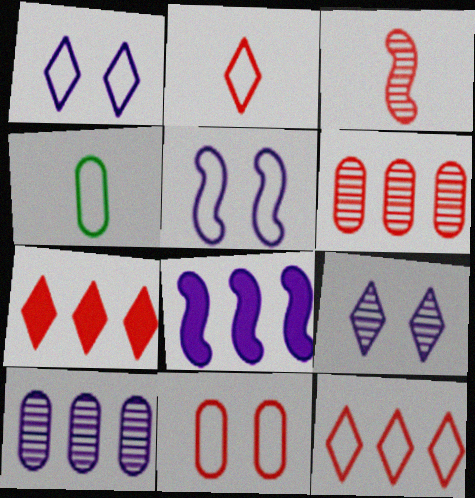[[3, 7, 11], 
[4, 5, 12]]